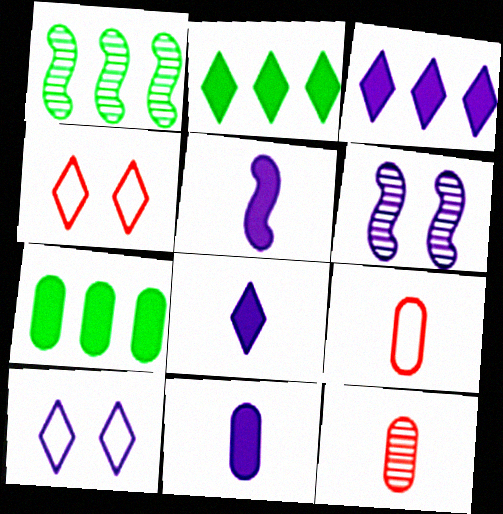[[1, 4, 11], 
[2, 6, 9], 
[5, 8, 11]]